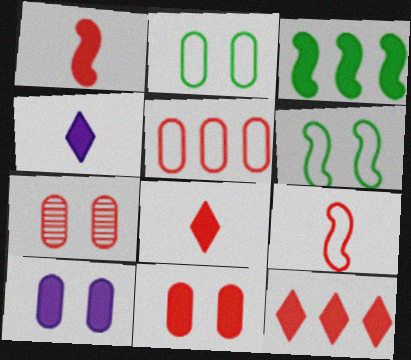[[1, 11, 12], 
[2, 7, 10], 
[3, 4, 11], 
[3, 8, 10], 
[7, 9, 12]]